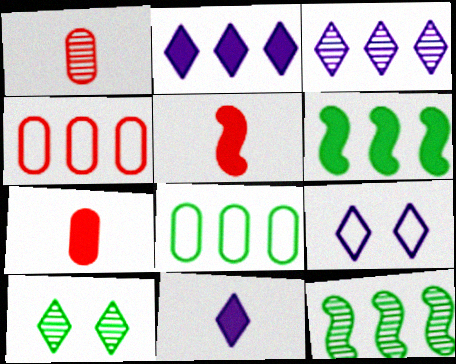[[1, 6, 9], 
[2, 4, 12], 
[3, 4, 6], 
[3, 9, 11], 
[7, 9, 12]]